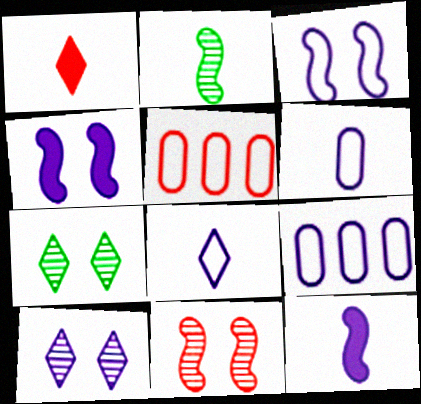[[1, 2, 6], 
[1, 5, 11], 
[3, 8, 9], 
[5, 7, 12], 
[9, 10, 12]]